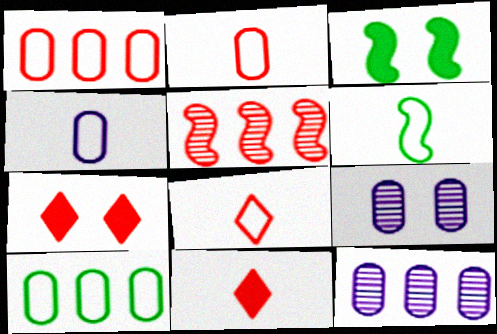[[2, 5, 7], 
[3, 8, 12], 
[4, 6, 8], 
[6, 7, 12]]